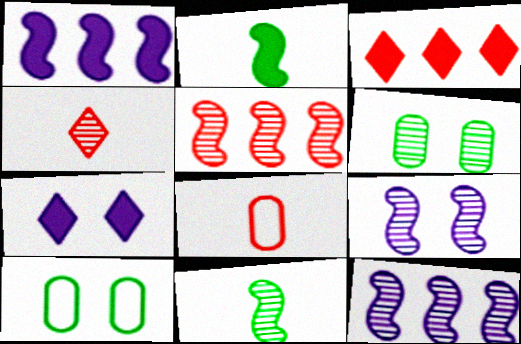[[1, 4, 10], 
[4, 6, 12], 
[5, 9, 11]]